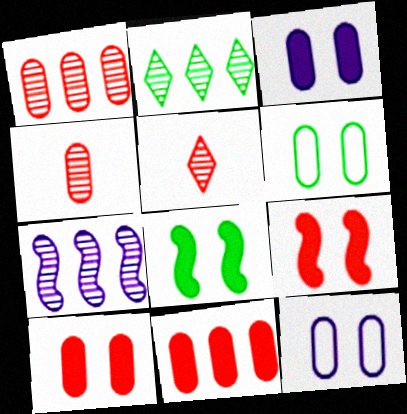[[1, 2, 7]]